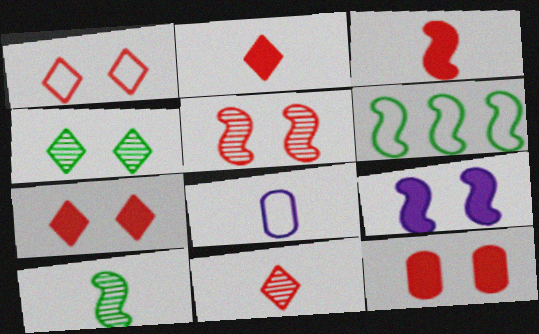[[1, 5, 12], 
[1, 6, 8], 
[2, 8, 10]]